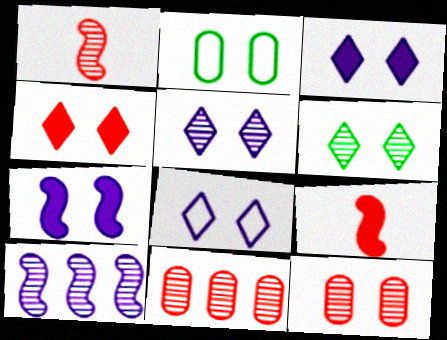[[3, 5, 8], 
[4, 6, 8]]